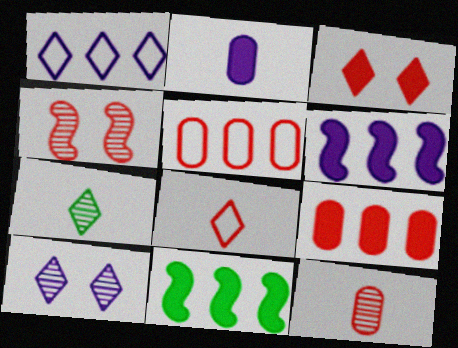[[1, 3, 7], 
[2, 3, 11], 
[4, 8, 9]]